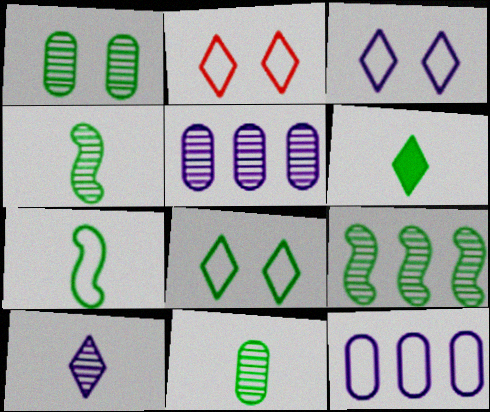[[2, 3, 8], 
[2, 7, 12], 
[6, 7, 11]]